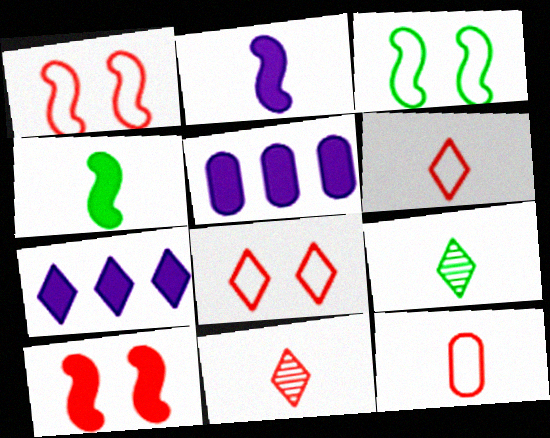[[1, 5, 9], 
[2, 9, 12], 
[3, 5, 11], 
[7, 8, 9]]